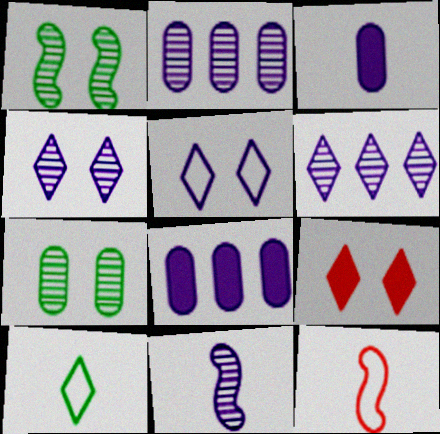[[2, 4, 11], 
[5, 8, 11], 
[6, 9, 10]]